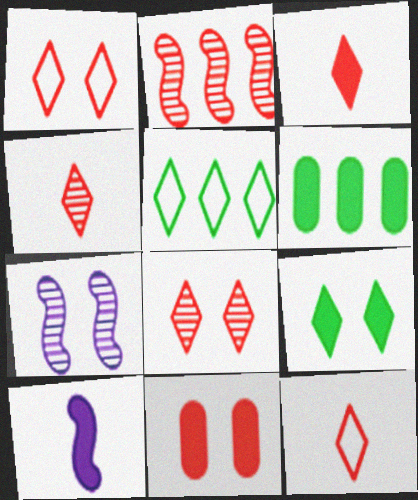[[2, 11, 12], 
[3, 4, 12], 
[6, 7, 12]]